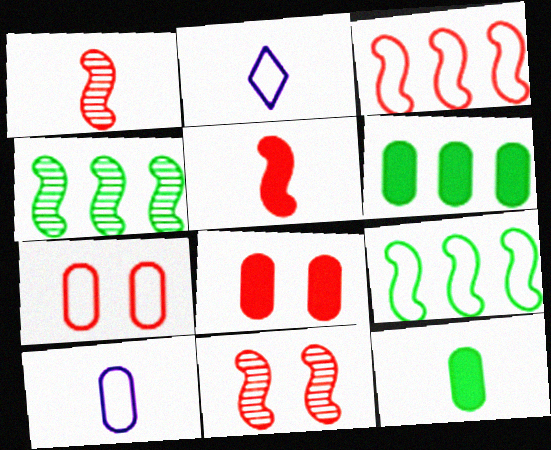[[1, 2, 12], 
[2, 4, 8], 
[2, 6, 11], 
[2, 7, 9], 
[3, 5, 11]]